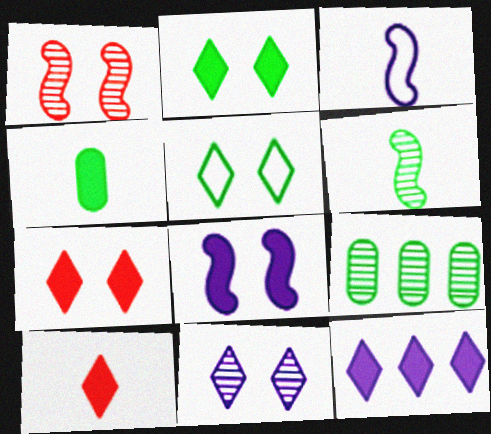[[2, 10, 12], 
[3, 7, 9], 
[5, 7, 11]]